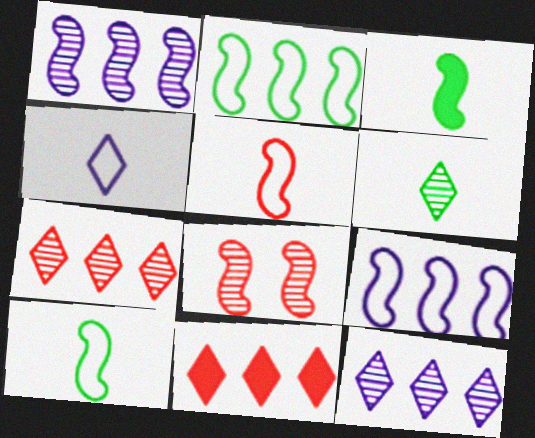[[3, 8, 9]]